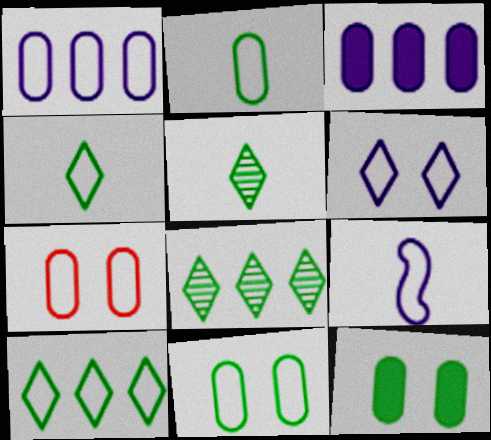[[1, 2, 7], 
[1, 6, 9], 
[7, 9, 10]]